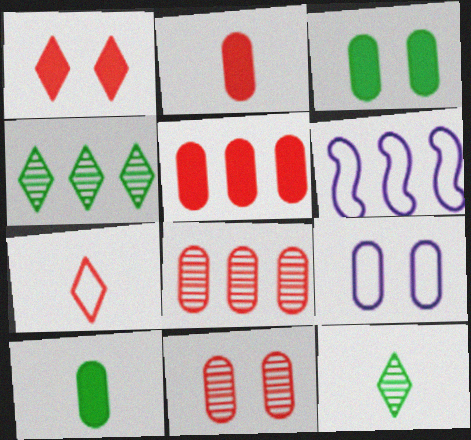[[3, 9, 11], 
[4, 5, 6], 
[8, 9, 10]]